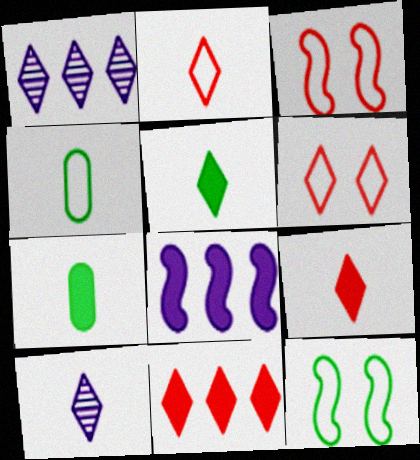[[1, 3, 7], 
[1, 5, 6], 
[2, 5, 10]]